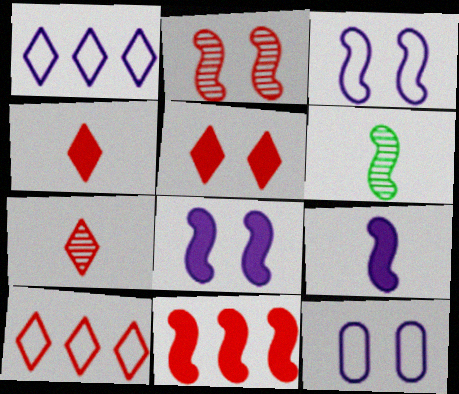[[3, 6, 11], 
[5, 7, 10]]